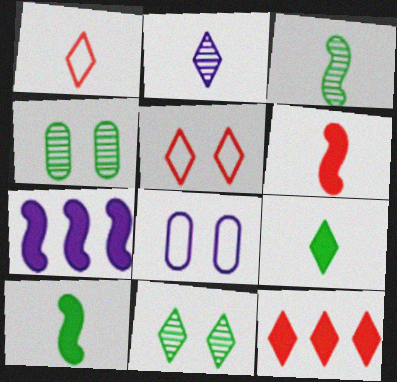[[1, 2, 9], 
[1, 4, 7], 
[2, 7, 8], 
[3, 8, 12]]